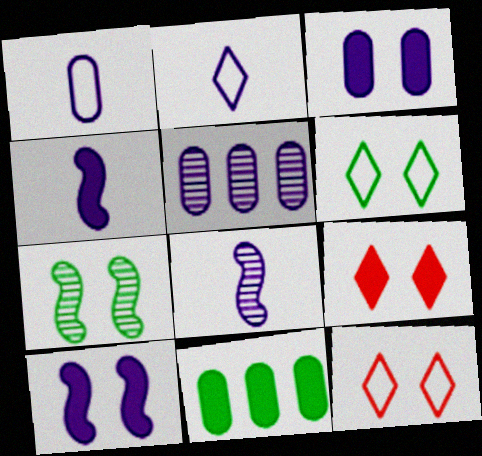[[1, 3, 5], 
[2, 5, 10], 
[3, 7, 12], 
[4, 9, 11], 
[8, 11, 12]]